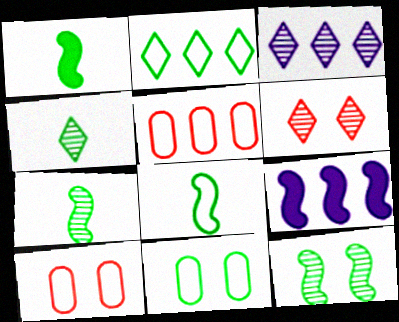[[1, 3, 10], 
[1, 7, 8], 
[2, 8, 11], 
[3, 4, 6], 
[4, 9, 10]]